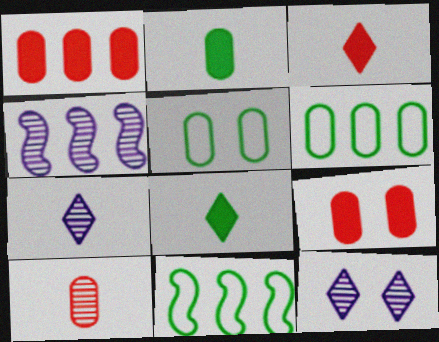[[3, 4, 5], 
[7, 9, 11]]